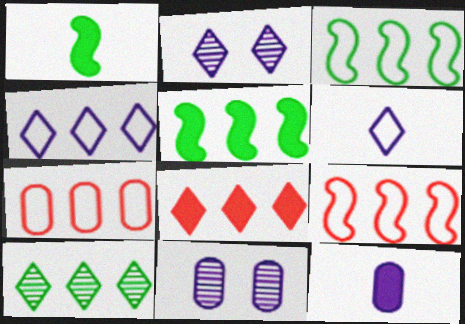[[1, 2, 7], 
[3, 4, 7], 
[4, 8, 10]]